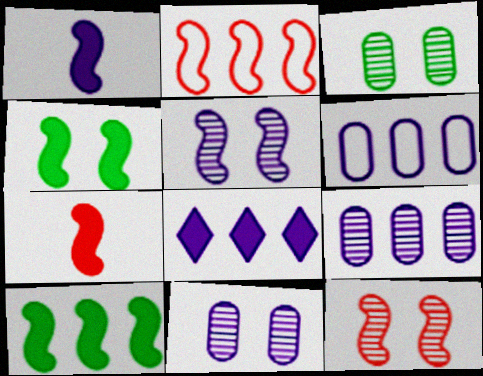[[2, 7, 12]]